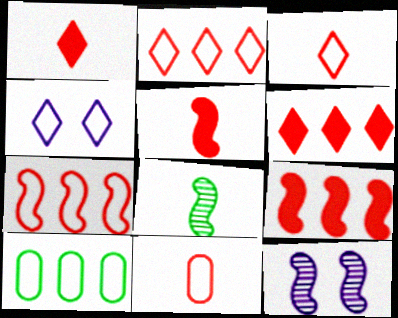[[1, 10, 12]]